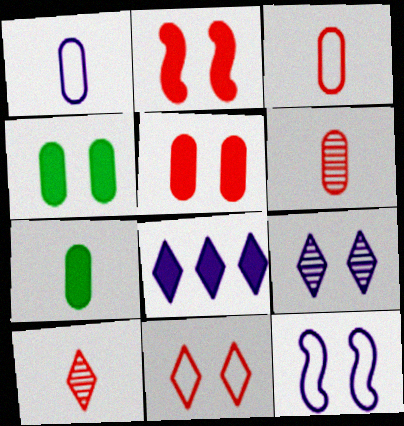[[1, 6, 7], 
[2, 7, 8]]